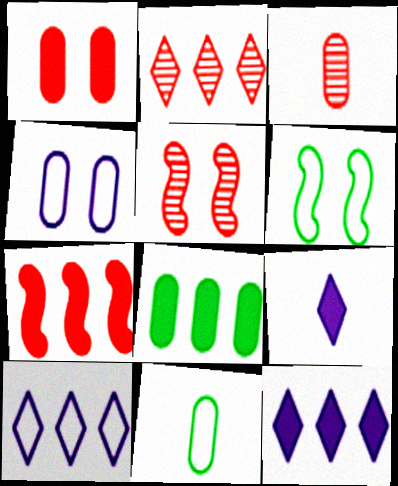[[2, 3, 5], 
[3, 4, 8], 
[3, 6, 12], 
[5, 11, 12], 
[7, 8, 12]]